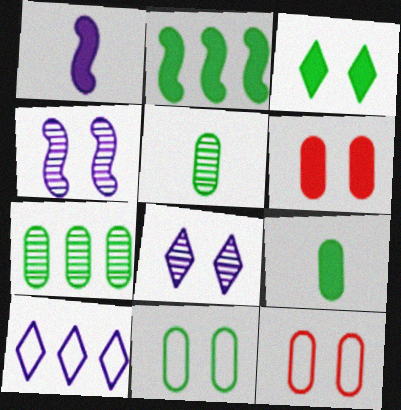[[2, 3, 9], 
[3, 4, 12], 
[7, 9, 11]]